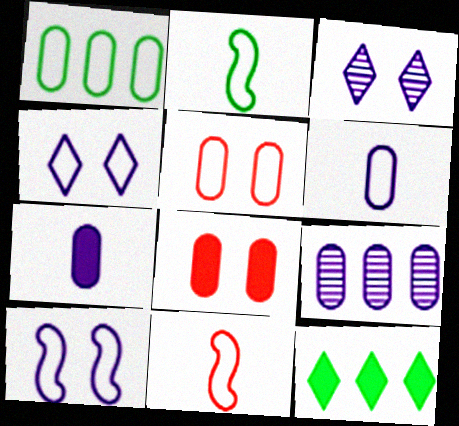[[1, 4, 11], 
[1, 5, 6]]